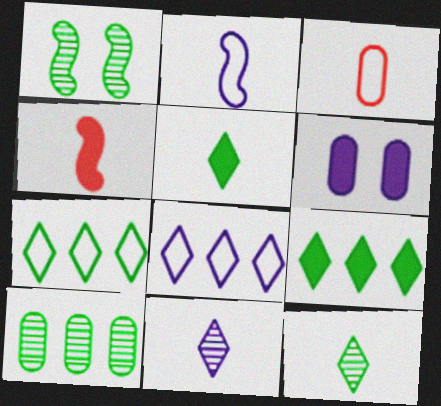[[1, 10, 12], 
[3, 6, 10], 
[4, 6, 9]]